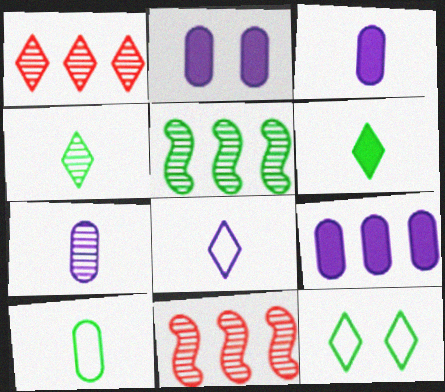[[2, 3, 9], 
[3, 11, 12]]